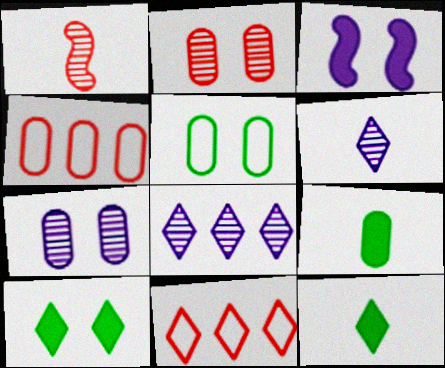[[4, 7, 9], 
[6, 10, 11]]